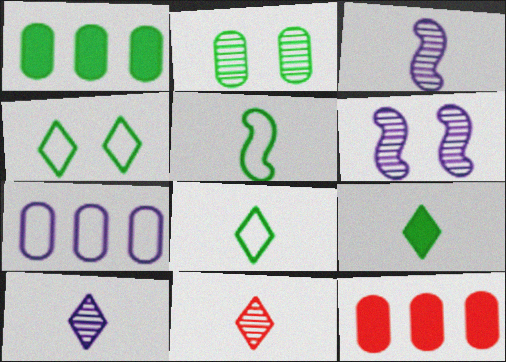[[3, 4, 12], 
[6, 8, 12]]